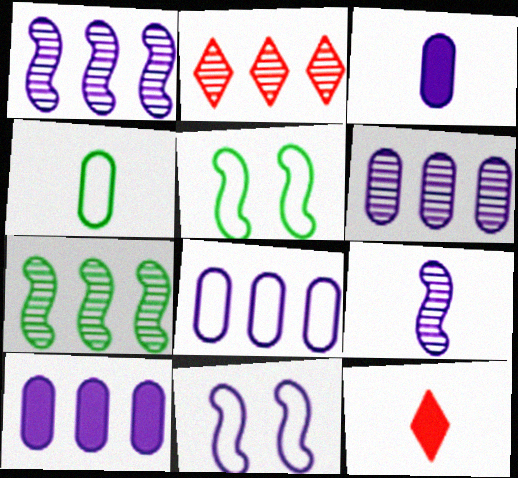[[2, 3, 5], 
[2, 6, 7], 
[4, 9, 12], 
[5, 6, 12], 
[6, 8, 10]]